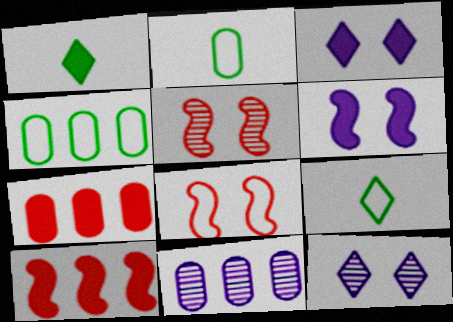[[1, 6, 7], 
[1, 8, 11], 
[2, 10, 12], 
[4, 7, 11]]